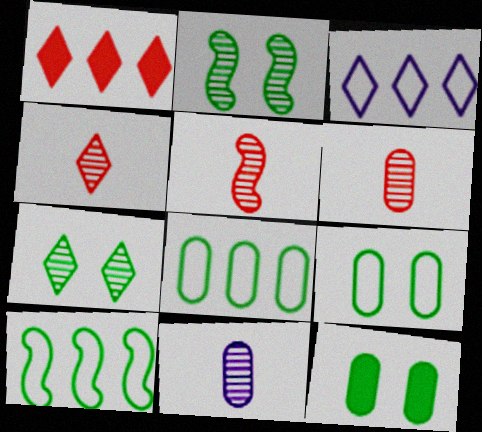[[3, 5, 12], 
[4, 5, 6]]